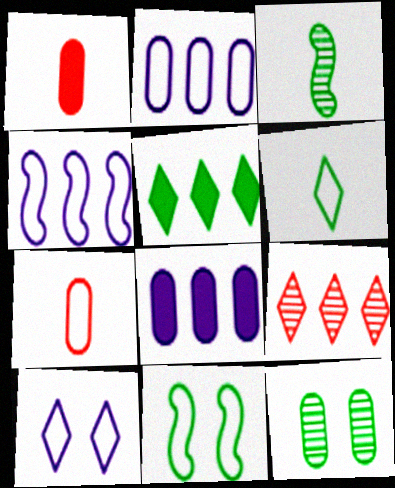[[1, 2, 12], 
[7, 8, 12]]